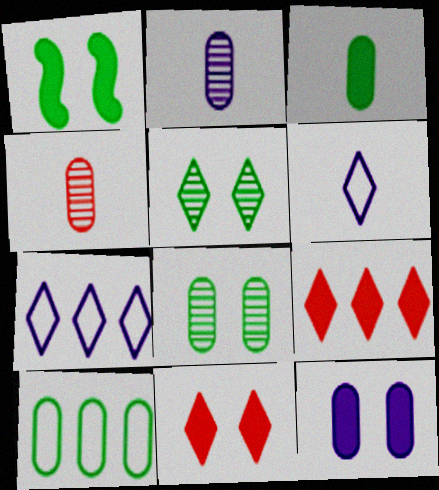[[1, 4, 7], 
[1, 11, 12], 
[3, 8, 10], 
[4, 10, 12], 
[5, 6, 9]]